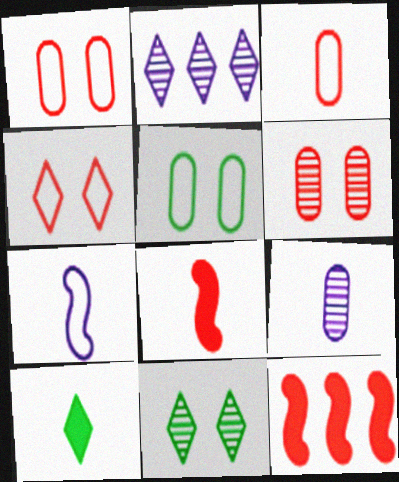[[2, 4, 10], 
[2, 5, 8]]